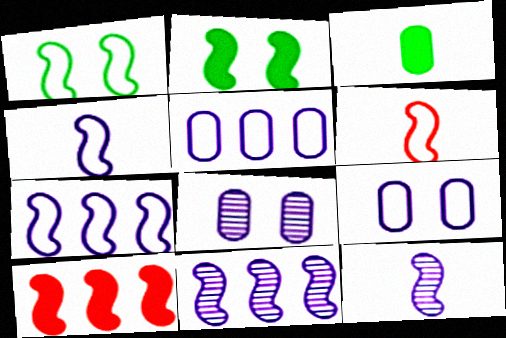[[1, 6, 7], 
[1, 10, 12], 
[2, 6, 11]]